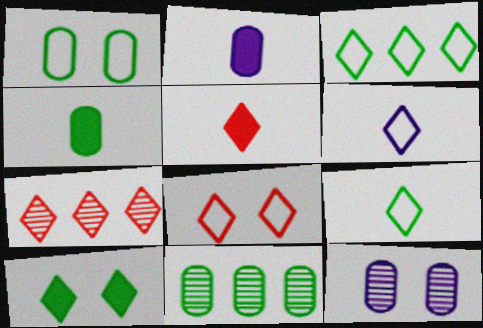[[1, 4, 11], 
[3, 6, 8], 
[5, 7, 8], 
[6, 7, 10]]